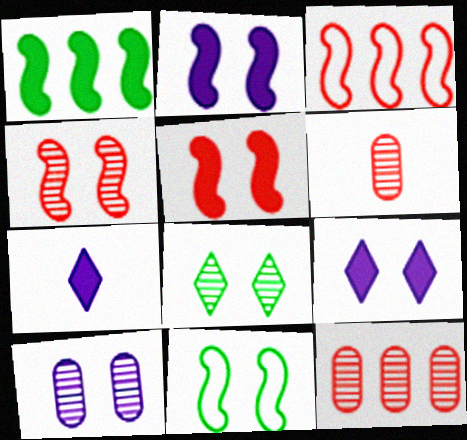[[2, 4, 11], 
[4, 8, 10], 
[7, 11, 12]]